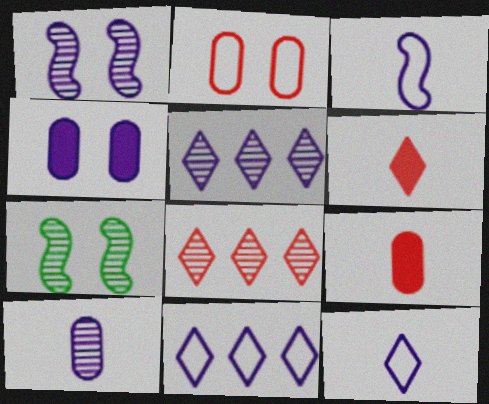[[1, 5, 10], 
[3, 4, 5], 
[7, 8, 10], 
[7, 9, 11]]